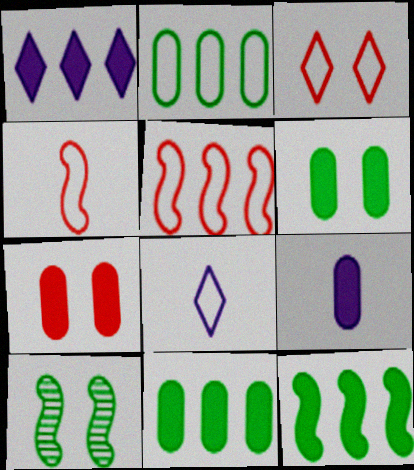[[7, 9, 11]]